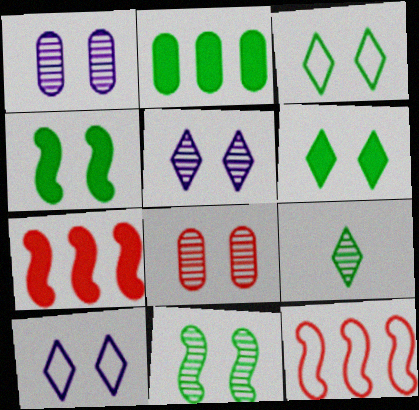[[4, 8, 10], 
[5, 8, 11]]